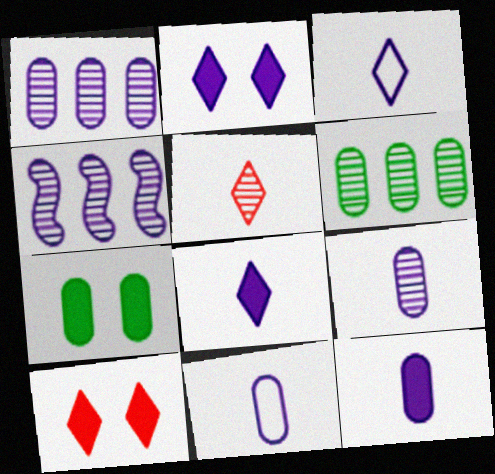[[2, 4, 11], 
[9, 11, 12]]